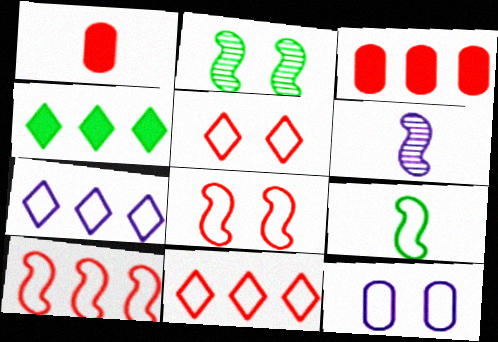[[1, 2, 7], 
[9, 11, 12]]